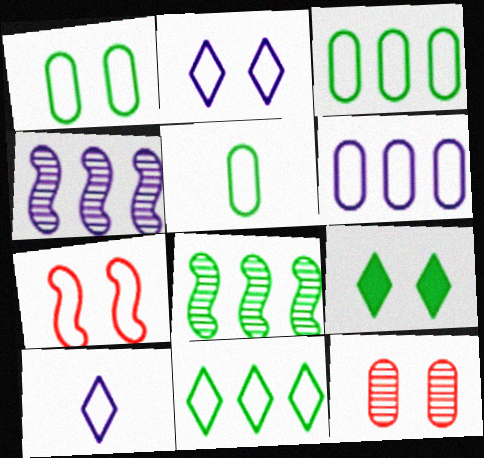[[1, 2, 7], 
[1, 3, 5], 
[3, 7, 10], 
[5, 8, 9]]